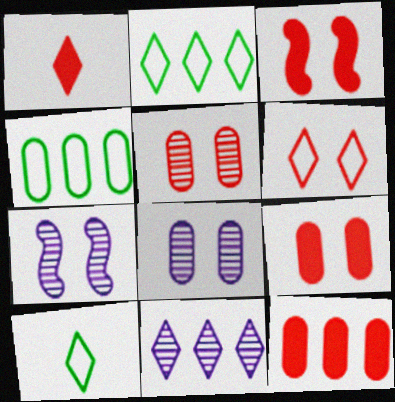[[1, 3, 12], 
[1, 4, 7], 
[3, 5, 6], 
[7, 10, 12]]